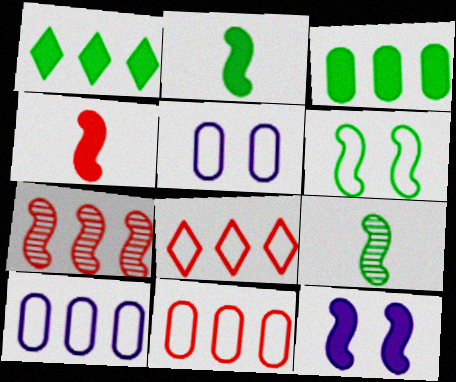[[1, 7, 10]]